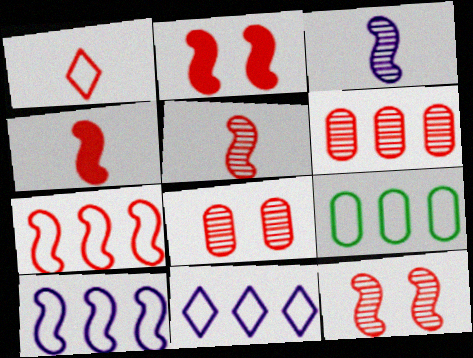[[1, 2, 6], 
[2, 5, 7], 
[4, 7, 12], 
[7, 9, 11]]